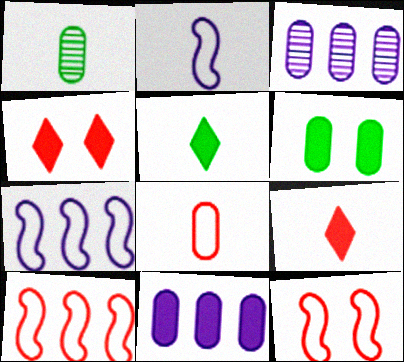[[1, 2, 9], 
[1, 4, 7], 
[3, 5, 12], 
[3, 6, 8]]